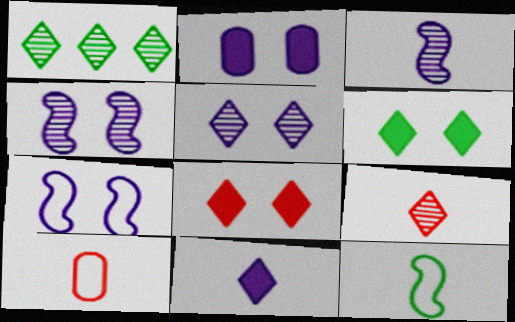[[1, 5, 9], 
[2, 5, 7]]